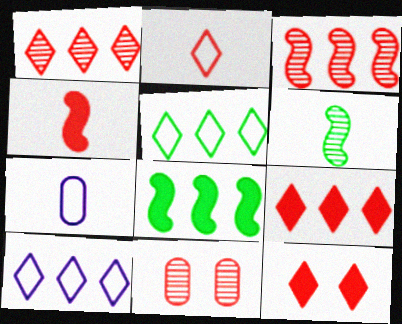[[1, 2, 12]]